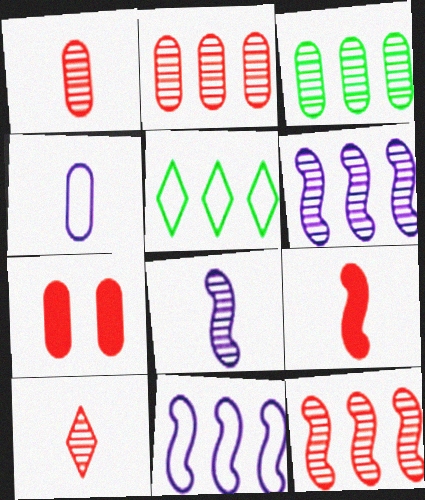[[3, 4, 7], 
[5, 7, 8]]